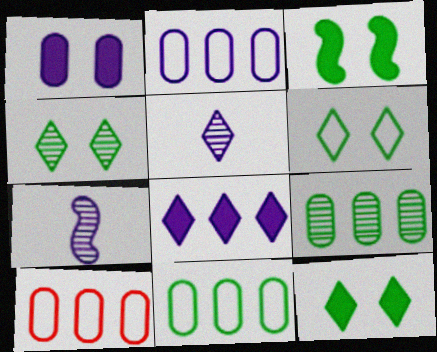[[2, 10, 11], 
[3, 5, 10], 
[4, 6, 12], 
[7, 10, 12]]